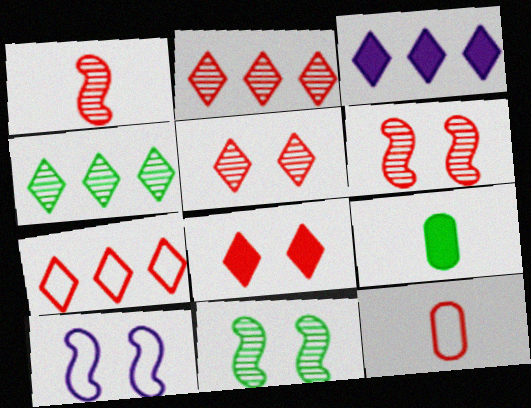[[2, 9, 10], 
[3, 4, 7], 
[3, 11, 12]]